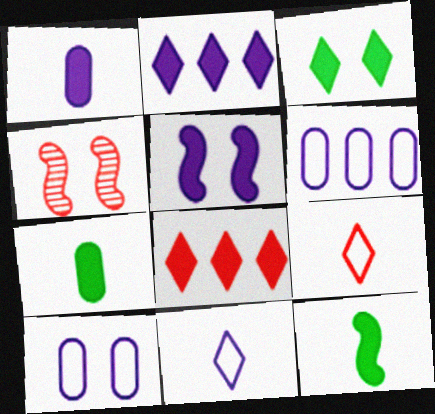[[1, 2, 5], 
[3, 4, 10], 
[5, 7, 8]]